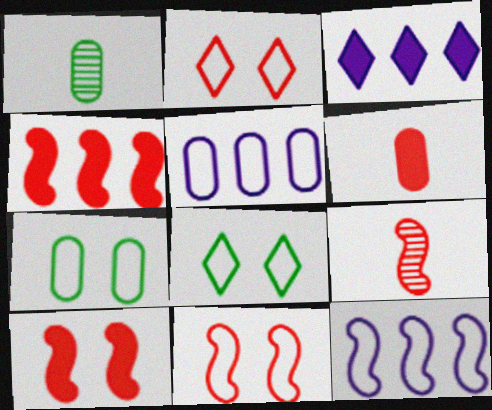[[1, 3, 11], 
[3, 7, 9], 
[4, 9, 11]]